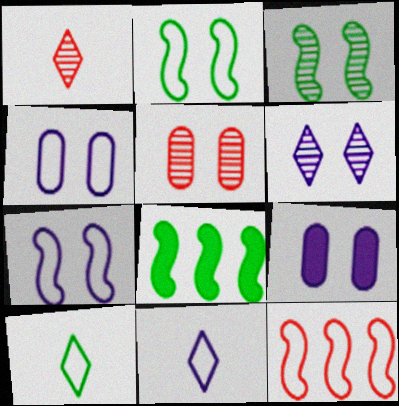[[1, 4, 8], 
[3, 5, 6], 
[4, 10, 12], 
[5, 8, 11], 
[6, 7, 9]]